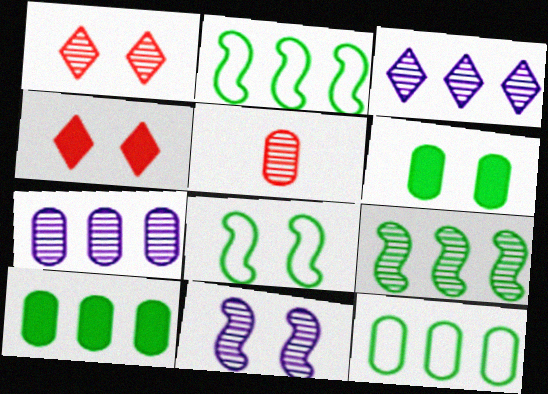[]